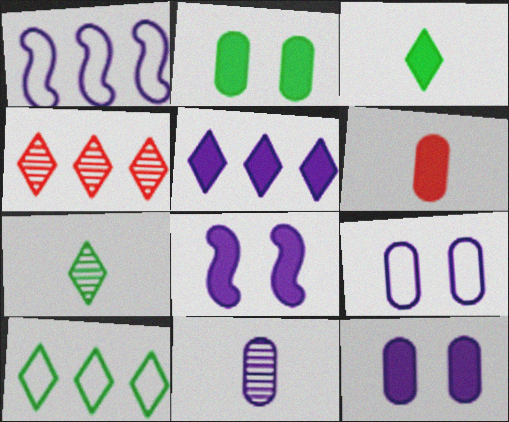[[4, 5, 10]]